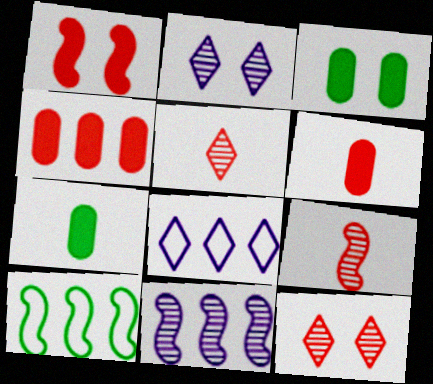[[2, 6, 10], 
[3, 8, 9]]